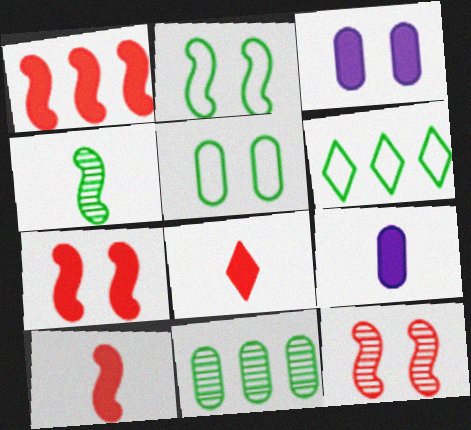[[1, 7, 10], 
[6, 9, 12]]